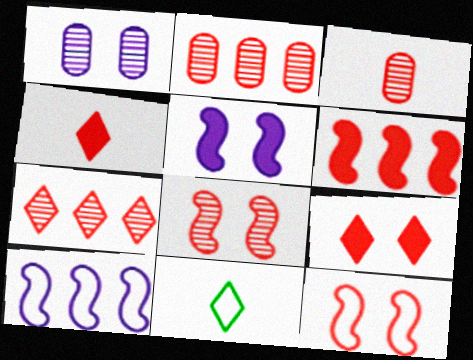[[1, 6, 11], 
[2, 4, 12], 
[2, 5, 11], 
[3, 7, 8]]